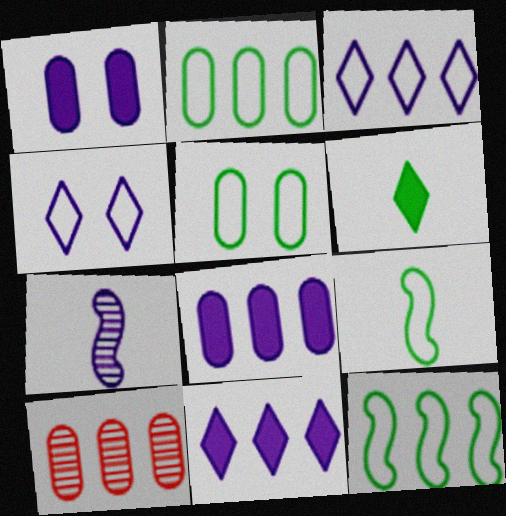[[1, 3, 7], 
[2, 8, 10], 
[4, 7, 8], 
[10, 11, 12]]